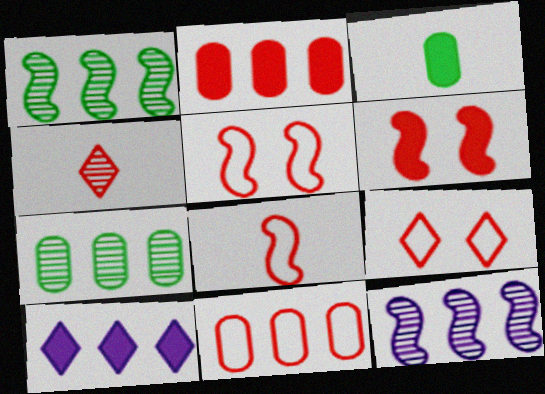[[1, 10, 11], 
[2, 4, 5], 
[3, 6, 10], 
[3, 9, 12], 
[4, 6, 11], 
[8, 9, 11]]